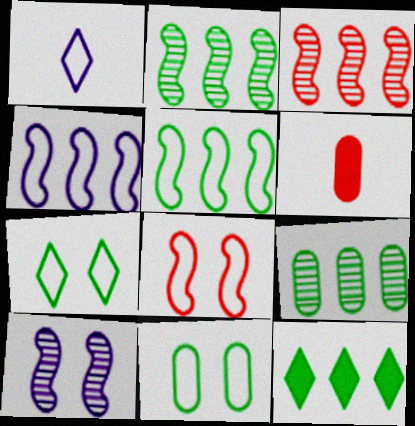[[5, 9, 12]]